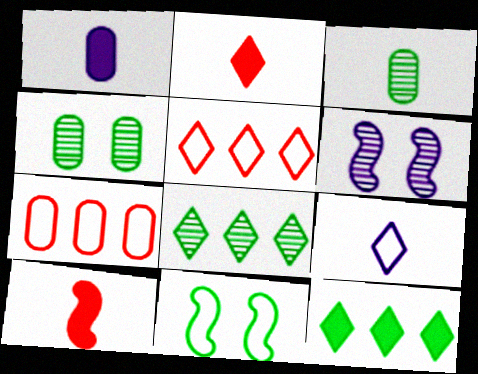[[1, 4, 7], 
[3, 9, 10], 
[3, 11, 12], 
[7, 9, 11]]